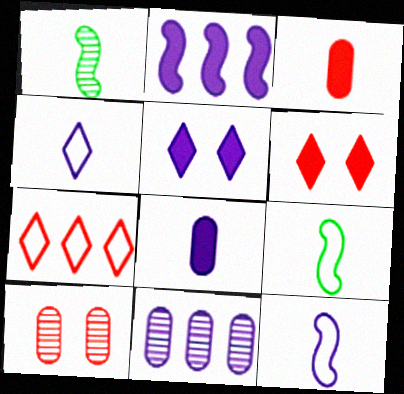[[1, 3, 4], 
[2, 5, 8], 
[5, 11, 12], 
[6, 9, 11]]